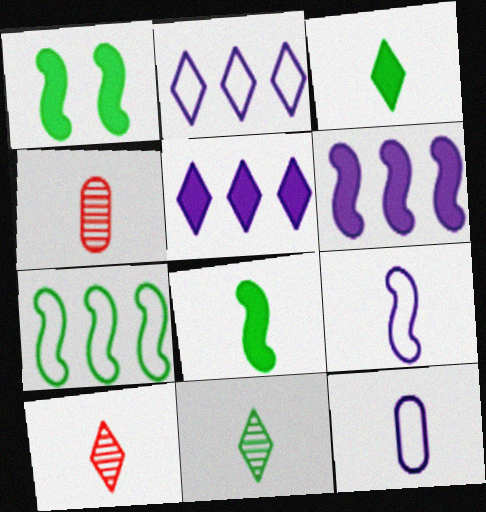[[1, 2, 4], 
[3, 4, 9], 
[8, 10, 12]]